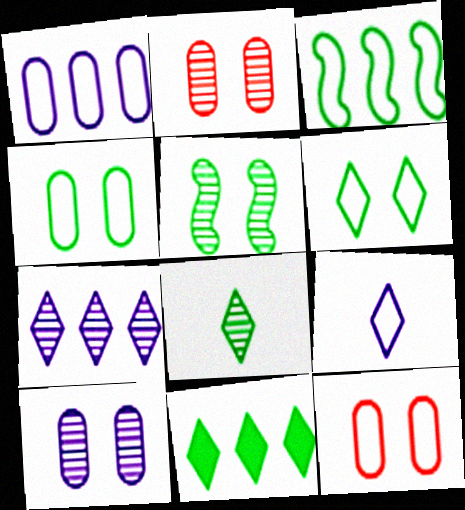[[3, 9, 12], 
[6, 8, 11]]